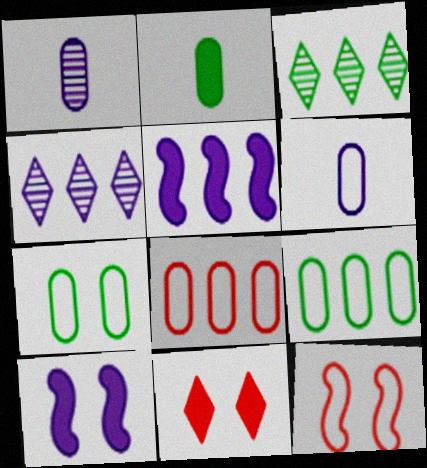[[2, 4, 12], 
[2, 5, 11], 
[3, 5, 8], 
[4, 6, 10], 
[6, 7, 8]]